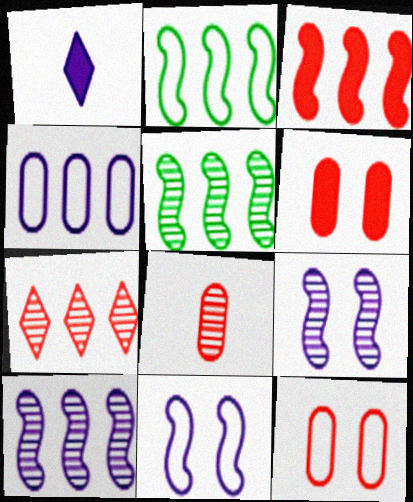[[1, 4, 9], 
[1, 5, 12], 
[2, 3, 10]]